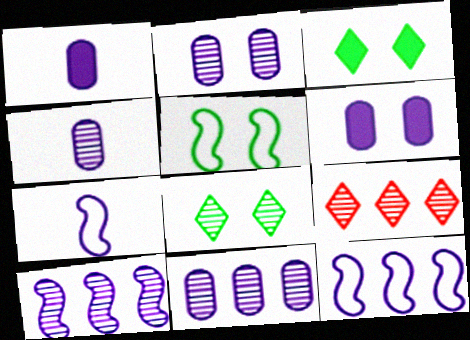[[1, 5, 9], 
[2, 4, 11]]